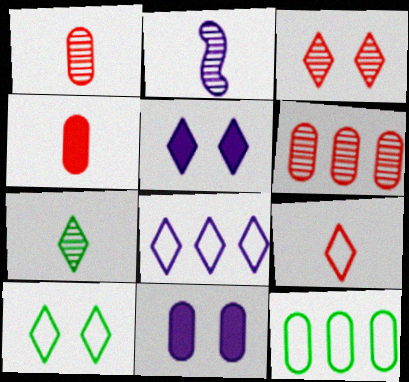[[1, 2, 7], 
[1, 11, 12], 
[2, 8, 11], 
[3, 5, 10], 
[8, 9, 10]]